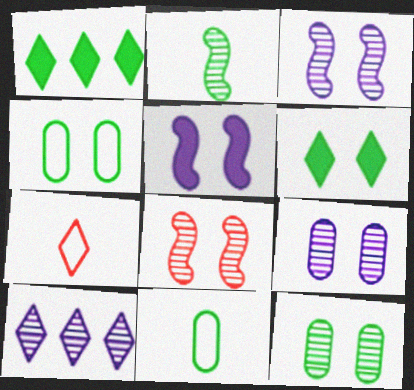[[1, 2, 4], 
[6, 7, 10]]